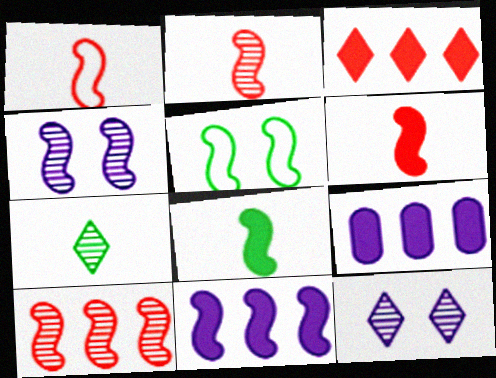[[1, 2, 6], 
[2, 5, 11]]